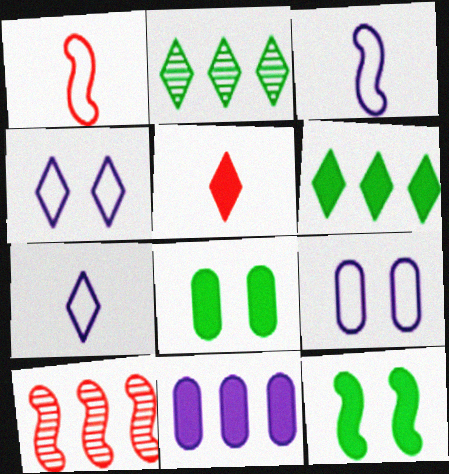[[2, 4, 5], 
[3, 10, 12], 
[5, 11, 12], 
[7, 8, 10]]